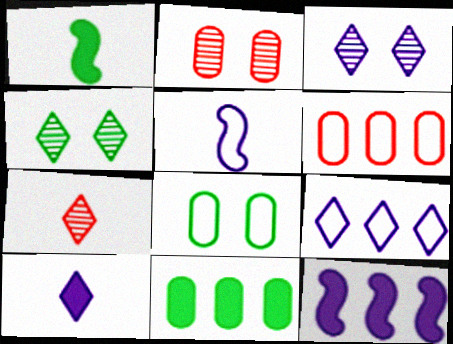[[1, 2, 9], 
[1, 3, 6], 
[3, 9, 10], 
[7, 8, 12]]